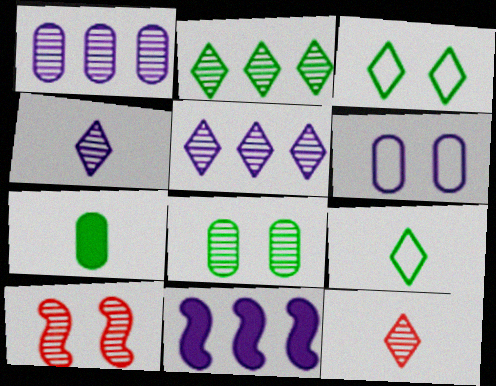[[4, 6, 11]]